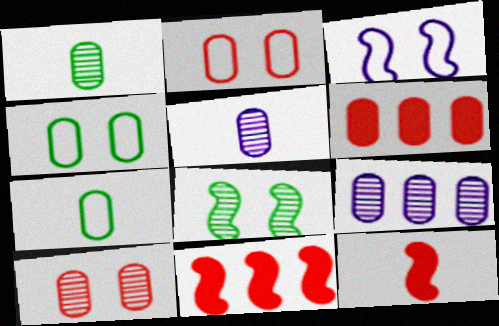[[1, 9, 10], 
[4, 5, 6]]